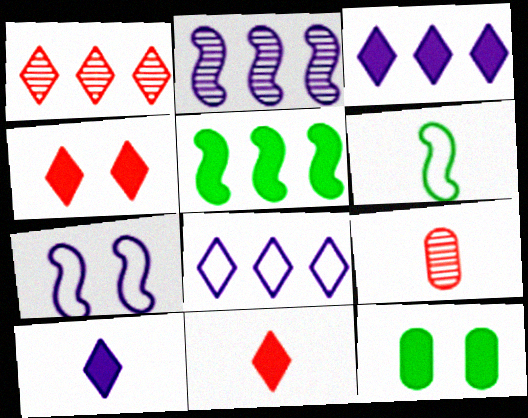[[6, 9, 10]]